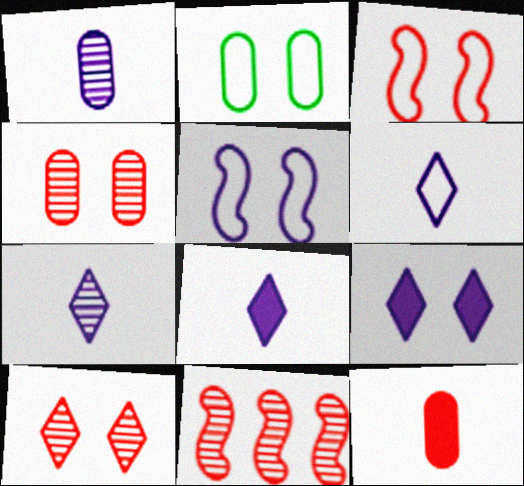[[2, 8, 11], 
[6, 7, 8]]